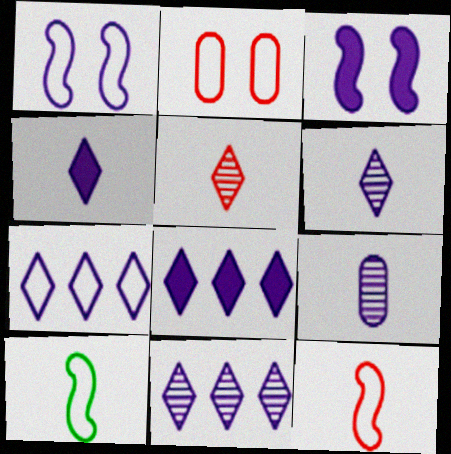[[1, 8, 9], 
[2, 7, 10], 
[3, 7, 9], 
[7, 8, 11]]